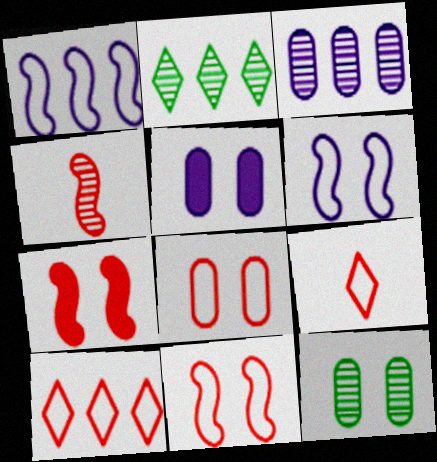[[5, 8, 12]]